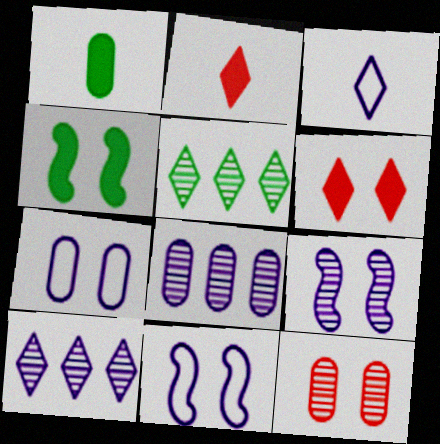[[3, 5, 6]]